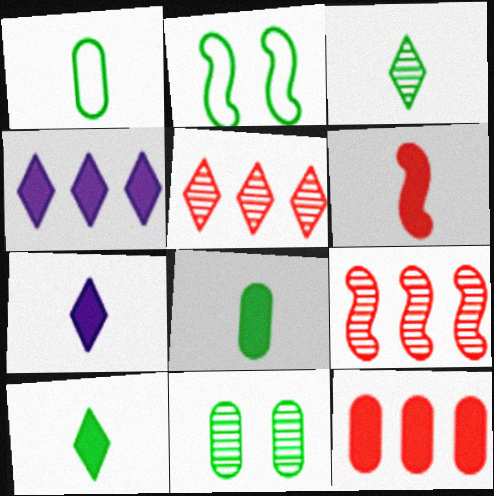[[6, 7, 8]]